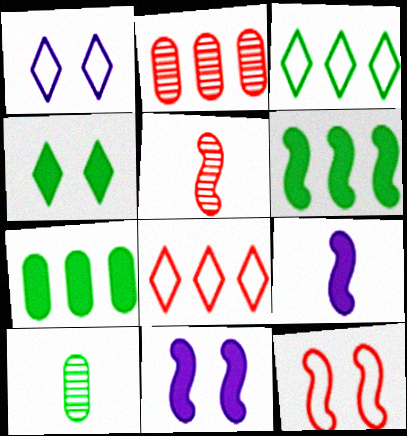[[1, 5, 7], 
[8, 10, 11]]